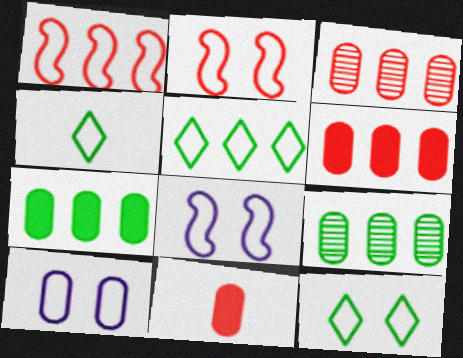[[1, 4, 10], 
[2, 10, 12], 
[4, 5, 12], 
[9, 10, 11]]